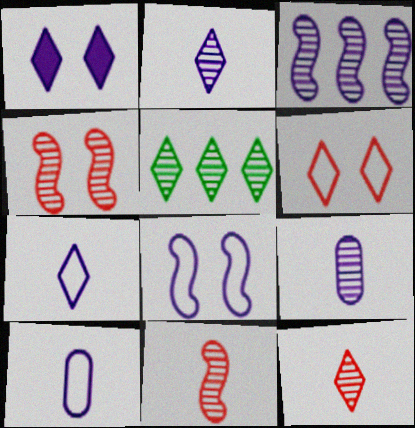[[1, 3, 10], 
[4, 5, 9]]